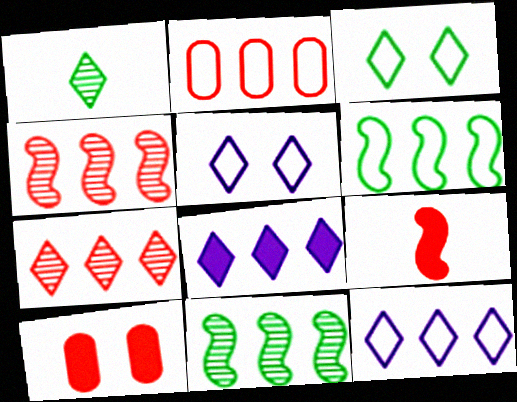[[2, 6, 12], 
[2, 8, 11]]